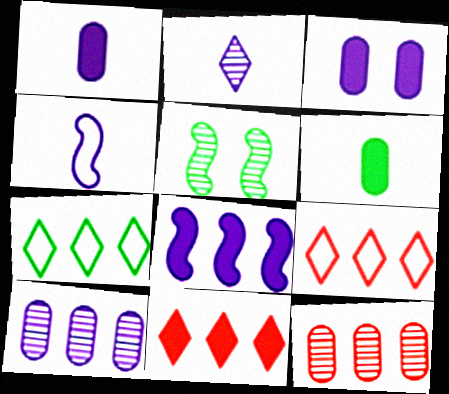[[1, 2, 4], 
[1, 5, 9], 
[2, 5, 12], 
[5, 6, 7], 
[7, 8, 12]]